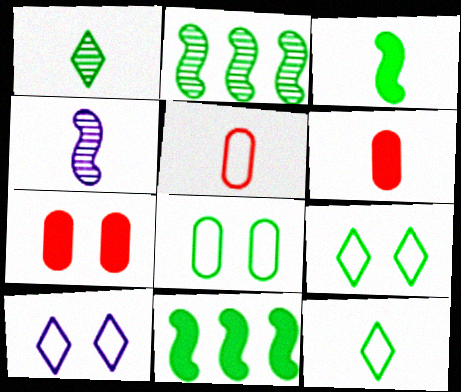[[1, 8, 11], 
[2, 6, 10], 
[4, 6, 12]]